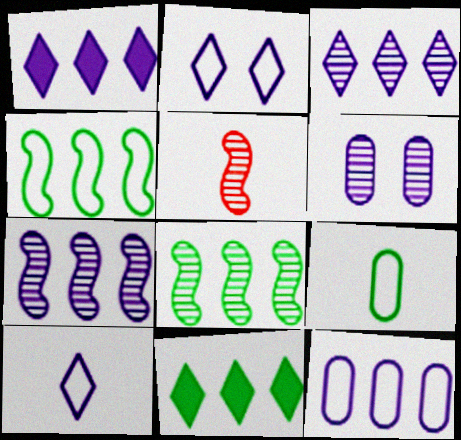[[1, 7, 12]]